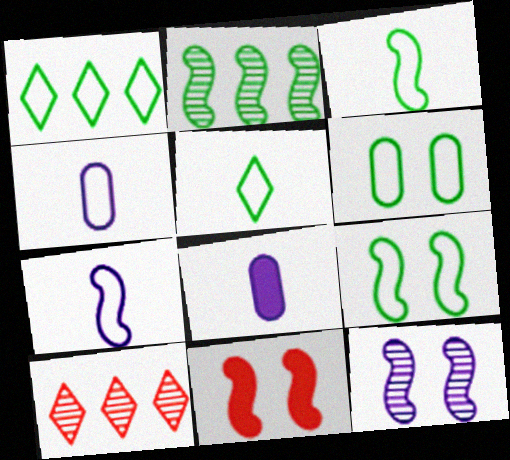[[1, 3, 6], 
[2, 7, 11], 
[8, 9, 10], 
[9, 11, 12]]